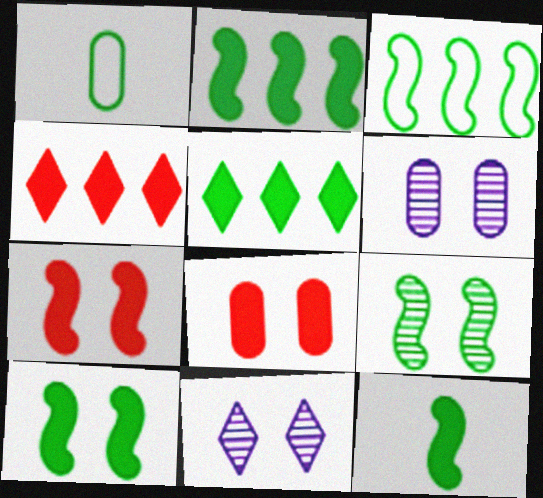[[1, 5, 9], 
[2, 10, 12], 
[3, 9, 12]]